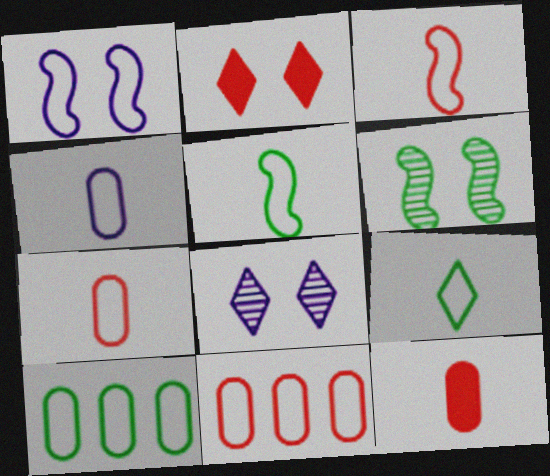[[1, 9, 11], 
[3, 4, 9]]